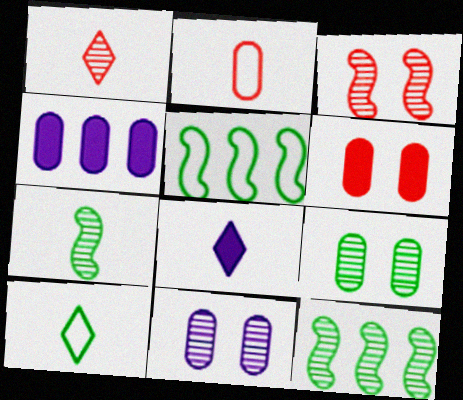[[1, 8, 10], 
[1, 11, 12], 
[2, 4, 9], 
[2, 7, 8], 
[3, 4, 10]]